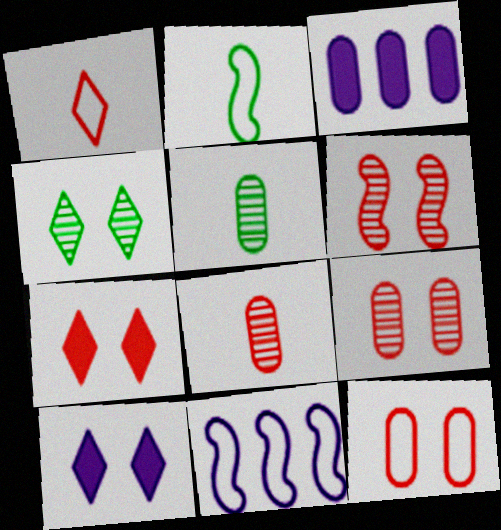[[3, 5, 12], 
[5, 7, 11], 
[6, 7, 12]]